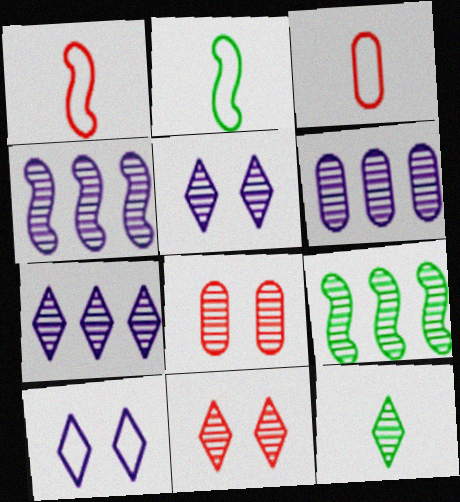[[4, 6, 7], 
[4, 8, 12], 
[7, 11, 12]]